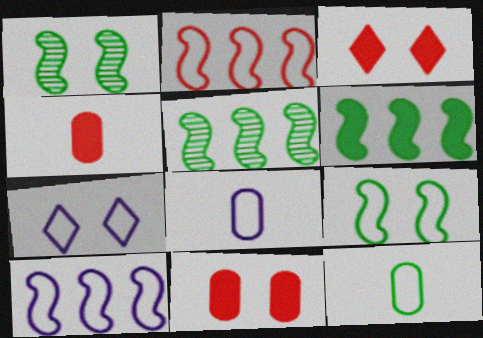[[1, 7, 11], 
[2, 7, 12], 
[3, 5, 8], 
[4, 5, 7], 
[7, 8, 10]]